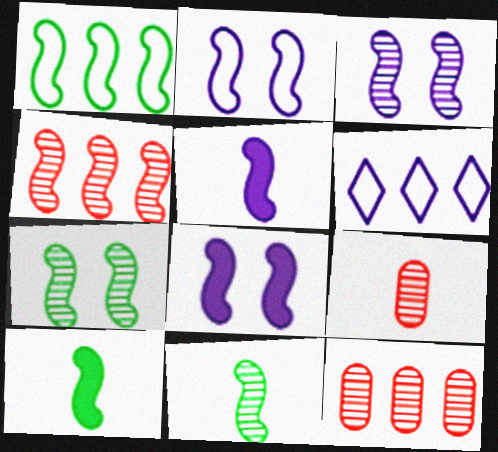[[1, 7, 10], 
[2, 3, 8], 
[2, 4, 10], 
[3, 4, 11]]